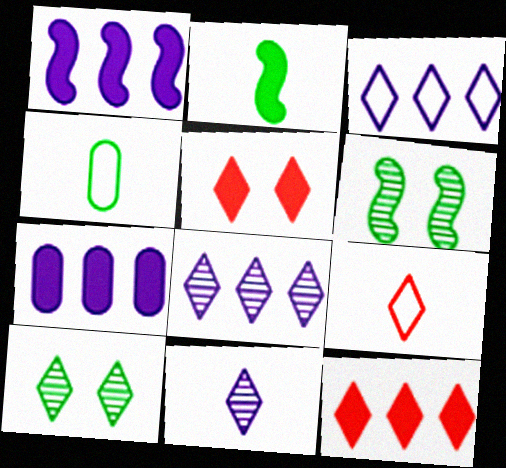[[2, 5, 7], 
[6, 7, 9]]